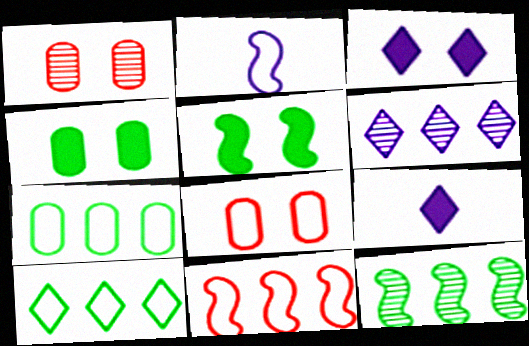[[2, 8, 10], 
[8, 9, 12]]